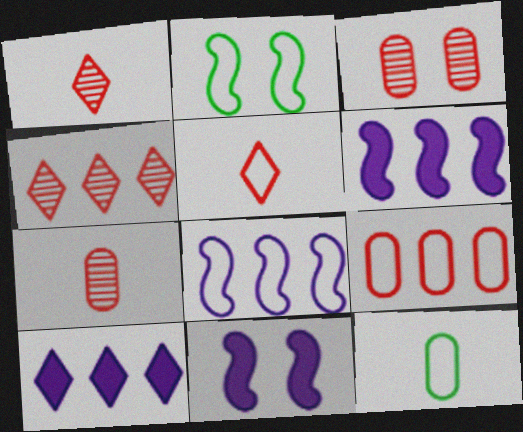[[2, 7, 10], 
[4, 11, 12]]